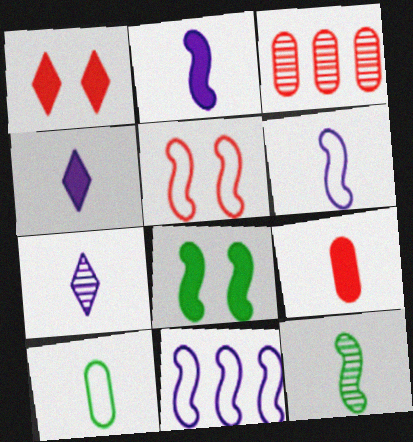[]